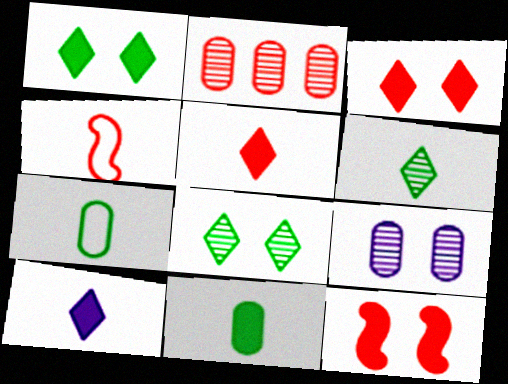[[2, 3, 4]]